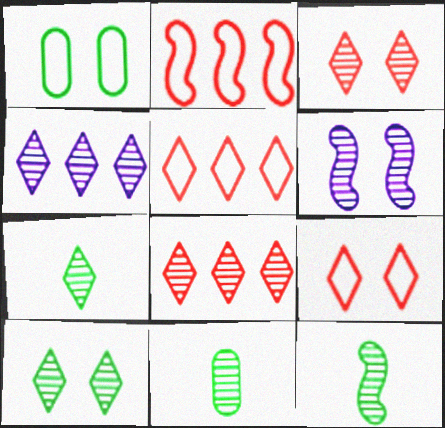[[3, 4, 7], 
[6, 8, 11], 
[7, 11, 12]]